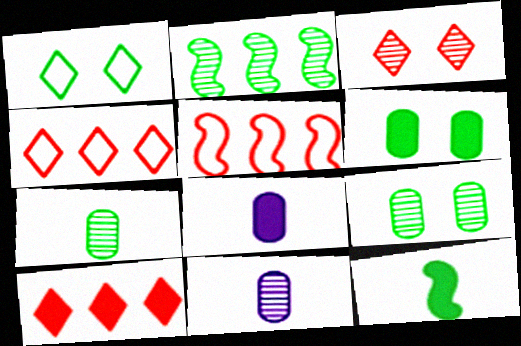[[2, 3, 11]]